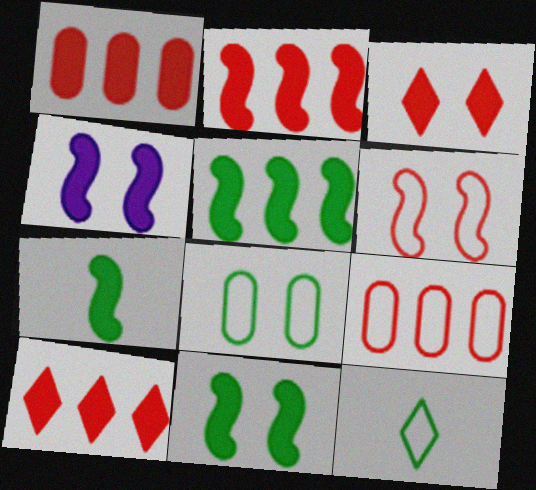[[1, 2, 10], 
[2, 4, 7], 
[5, 7, 11]]